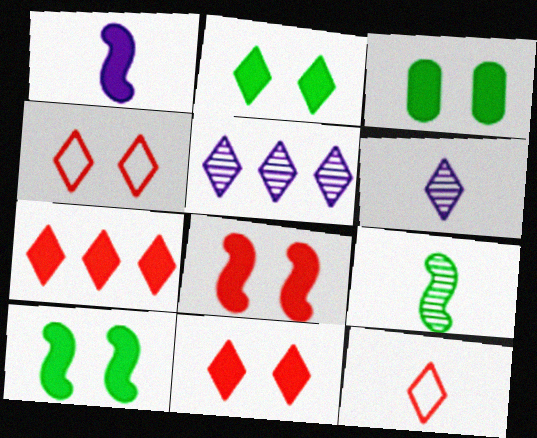[[1, 3, 7], 
[2, 3, 10], 
[2, 5, 12]]